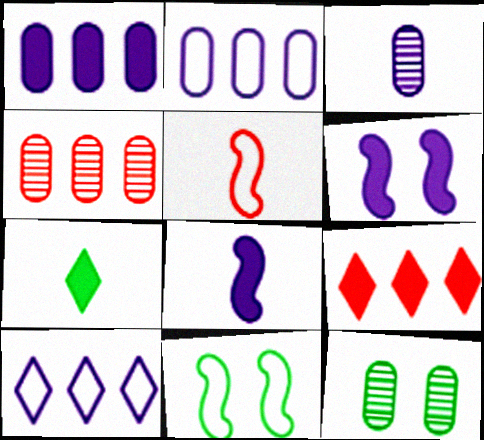[[3, 4, 12], 
[3, 5, 7], 
[3, 6, 10], 
[3, 9, 11]]